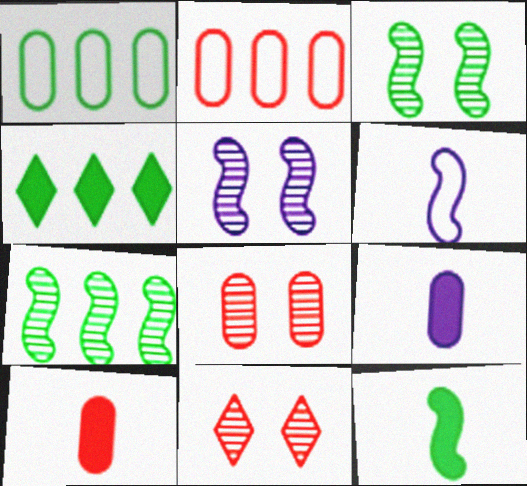[[1, 4, 7], 
[1, 8, 9], 
[2, 8, 10], 
[4, 6, 8]]